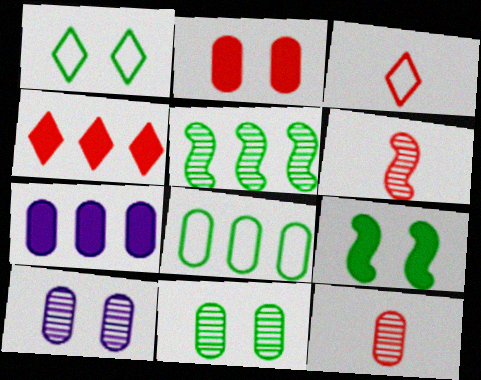[[1, 6, 7], 
[1, 9, 11]]